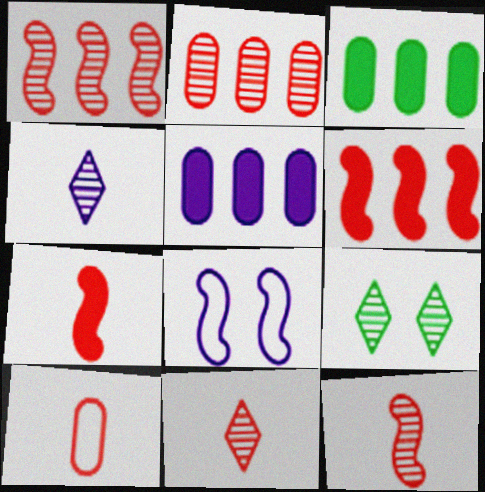[[3, 8, 11], 
[4, 5, 8], 
[7, 10, 11]]